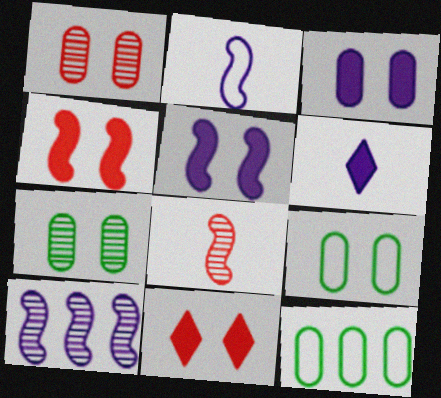[[1, 3, 9], 
[2, 5, 10]]